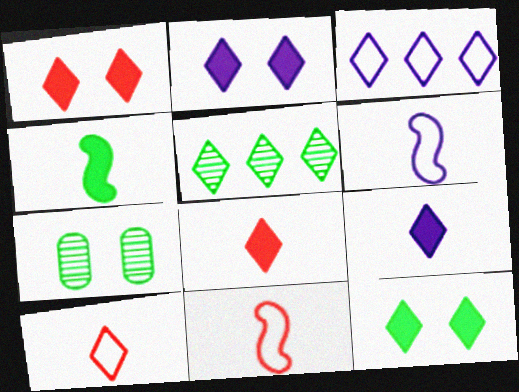[[1, 2, 12], 
[2, 5, 10]]